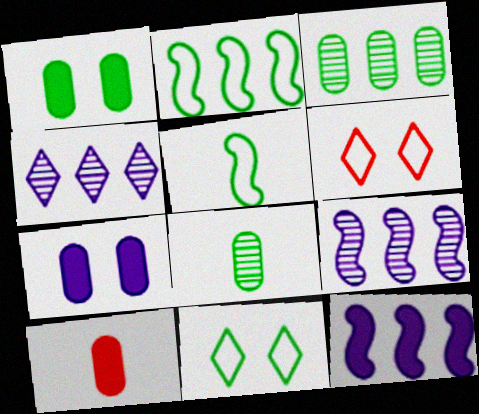[[6, 8, 12], 
[9, 10, 11]]